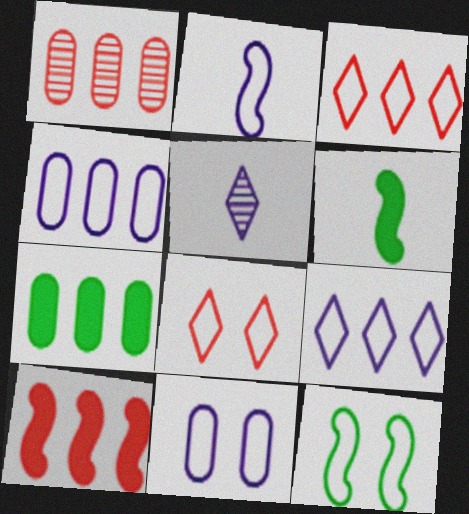[[1, 3, 10], 
[1, 4, 7], 
[2, 9, 11], 
[8, 11, 12]]